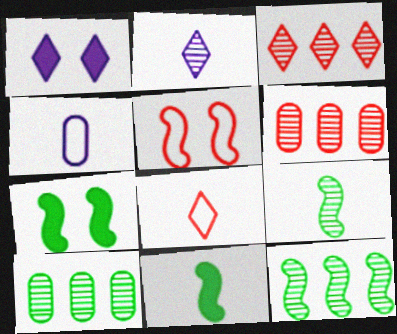[[3, 4, 7]]